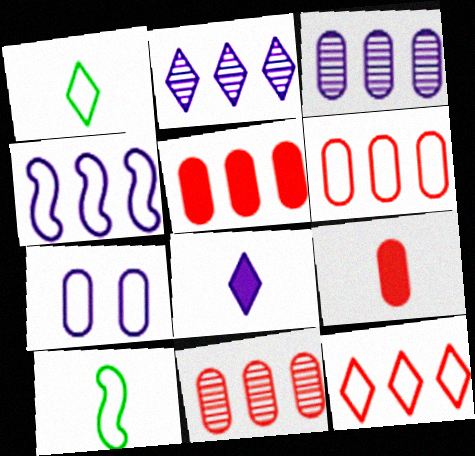[[5, 6, 11], 
[7, 10, 12]]